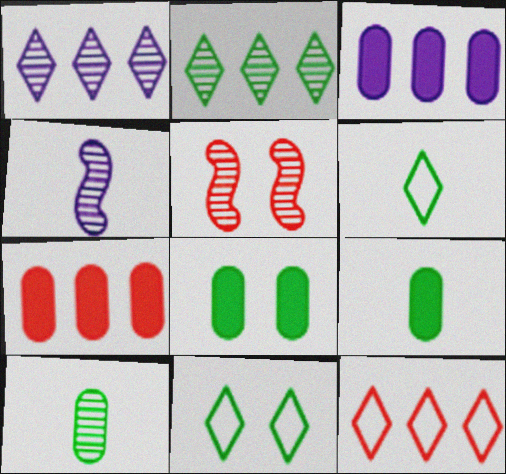[[1, 5, 10], 
[3, 5, 6], 
[4, 7, 11], 
[4, 8, 12]]